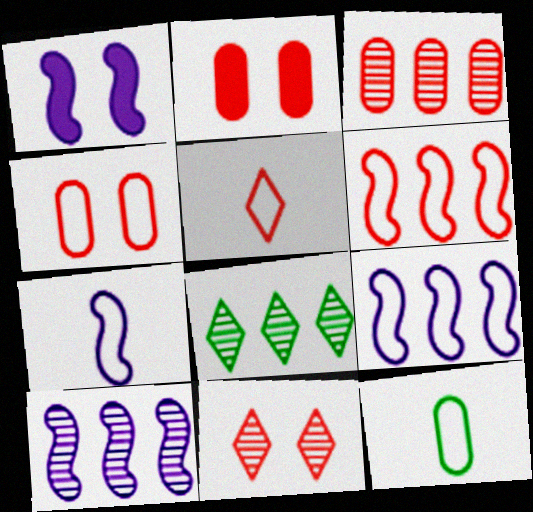[[1, 7, 10], 
[2, 7, 8], 
[3, 8, 10], 
[4, 5, 6], 
[5, 7, 12]]